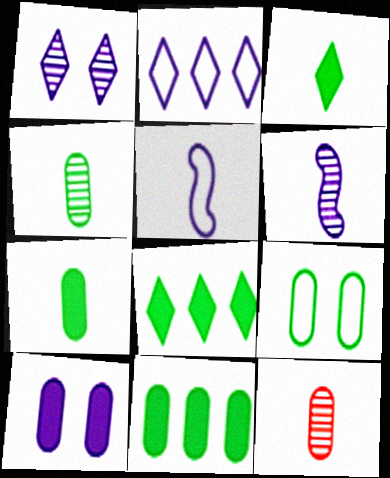[[2, 6, 10], 
[3, 5, 12], 
[4, 9, 11]]